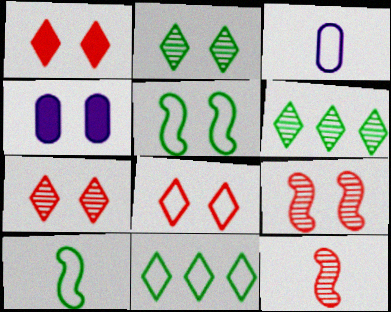[[1, 7, 8], 
[4, 5, 7], 
[4, 11, 12]]